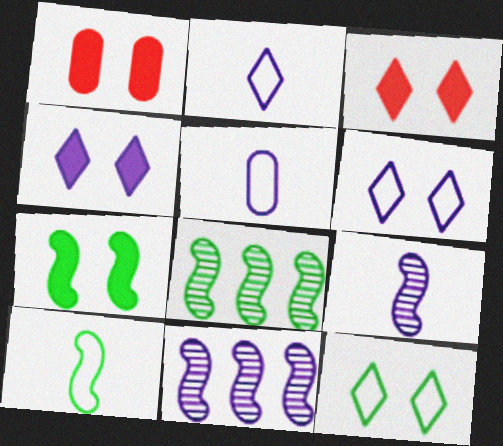[[1, 2, 8], 
[1, 4, 7], 
[3, 5, 8], 
[4, 5, 11], 
[7, 8, 10]]